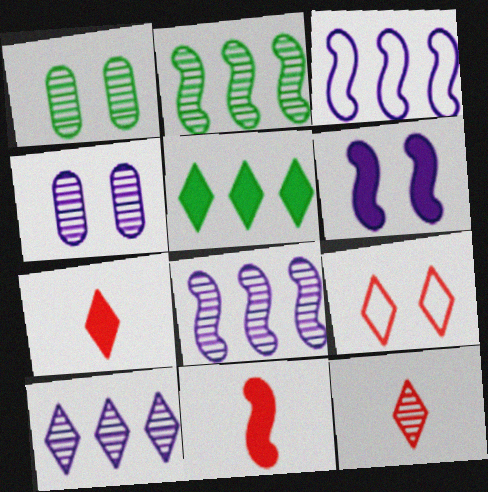[[1, 3, 7], 
[1, 6, 9], 
[1, 8, 12], 
[2, 4, 12]]